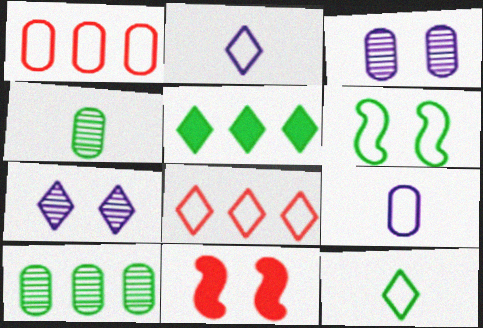[[1, 2, 6], 
[2, 10, 11], 
[4, 5, 6], 
[6, 8, 9]]